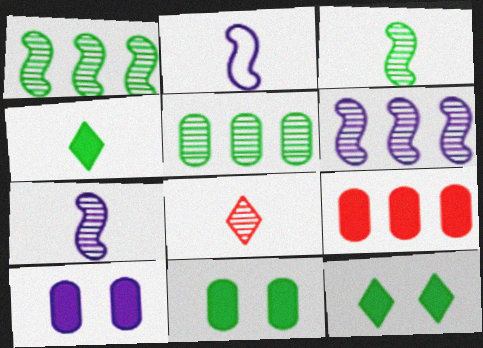[]